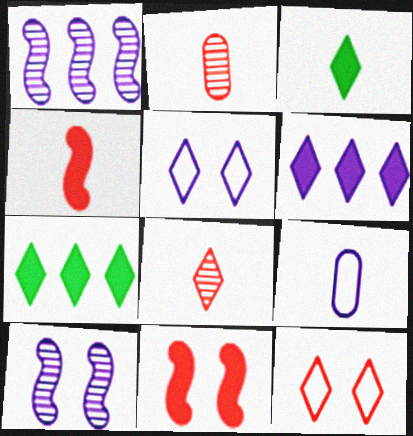[[5, 7, 8], 
[6, 9, 10]]